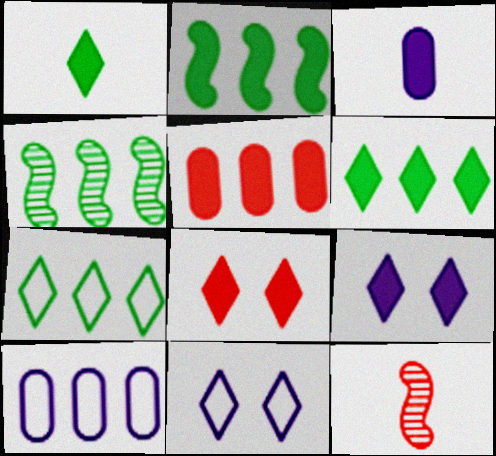[[2, 3, 8]]